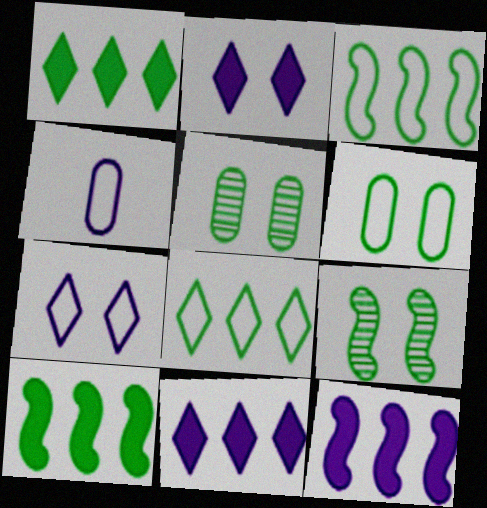[]